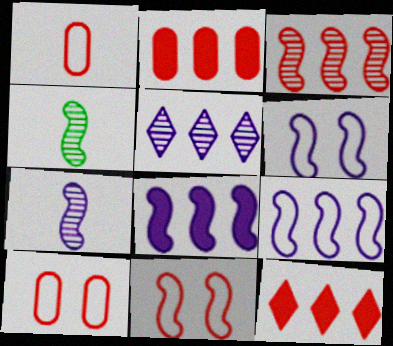[[4, 8, 11], 
[6, 7, 8]]